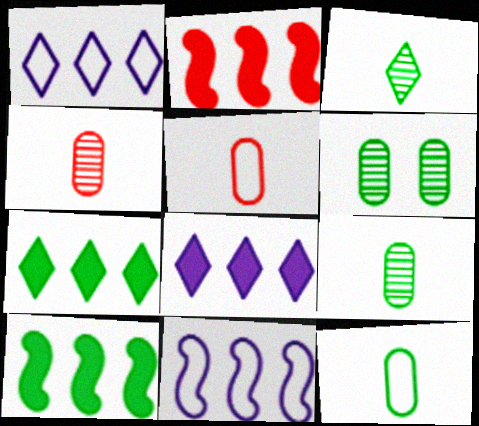[]